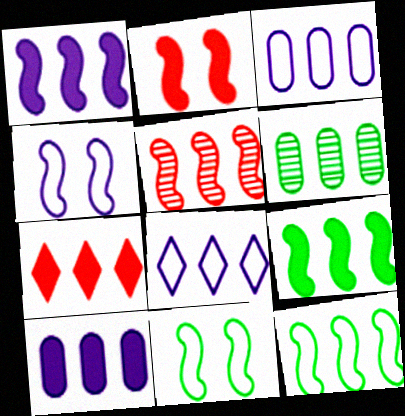[[1, 5, 12], 
[7, 9, 10]]